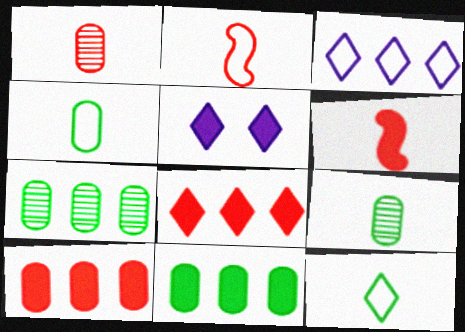[[2, 5, 7], 
[5, 6, 11]]